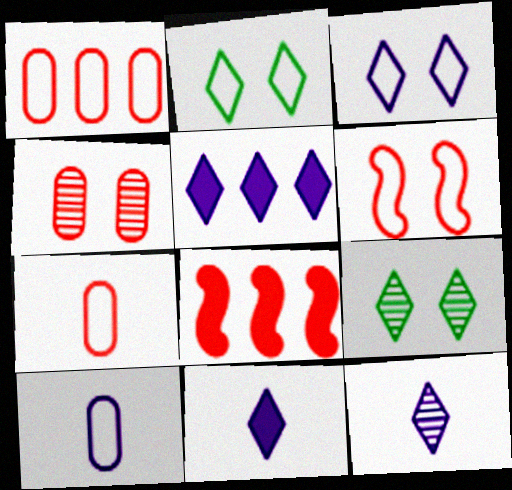[[3, 5, 12], 
[8, 9, 10]]